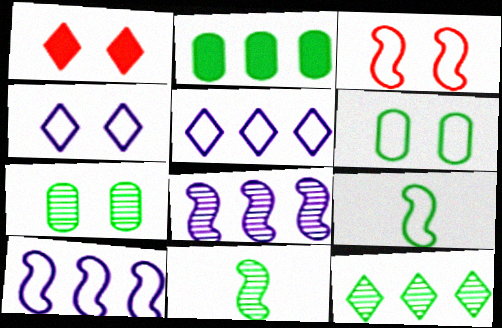[[3, 4, 6], 
[3, 9, 10], 
[7, 11, 12]]